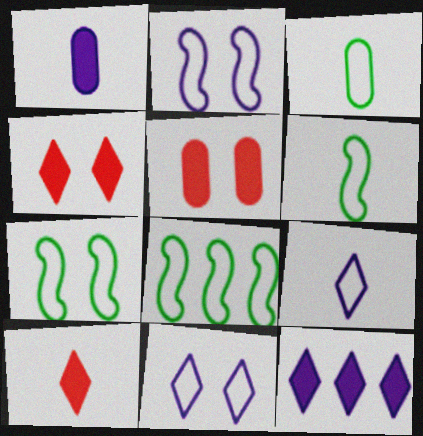[[6, 7, 8]]